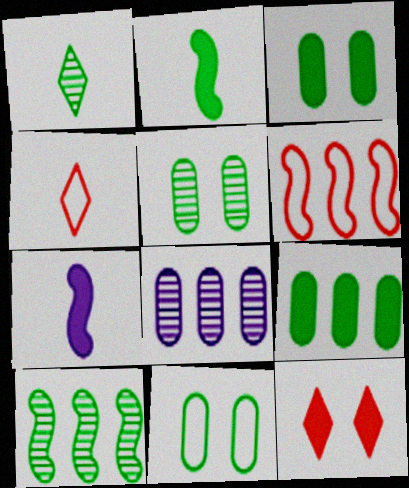[[1, 5, 10], 
[3, 5, 11], 
[7, 9, 12]]